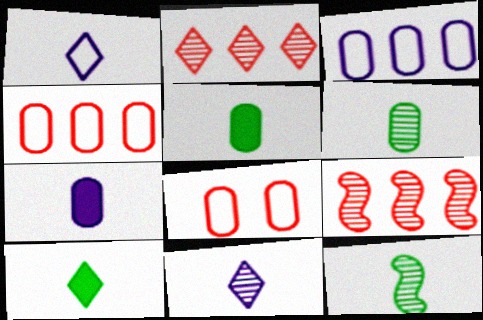[]